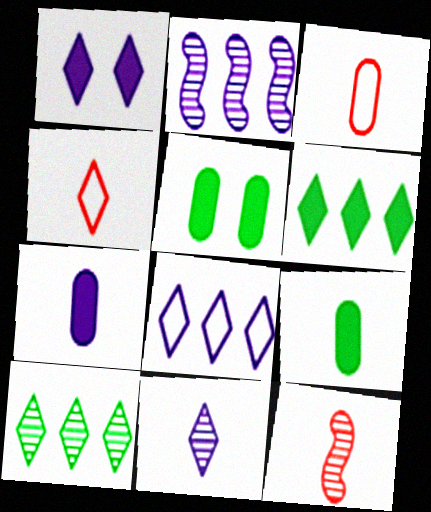[[1, 4, 10], 
[1, 8, 11], 
[2, 4, 5], 
[5, 8, 12]]